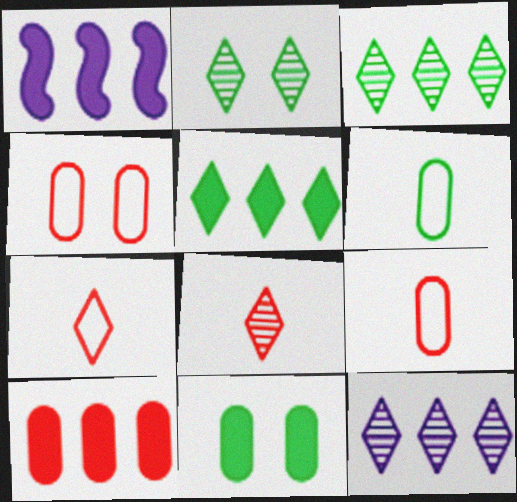[[1, 2, 9], 
[1, 5, 10], 
[2, 8, 12]]